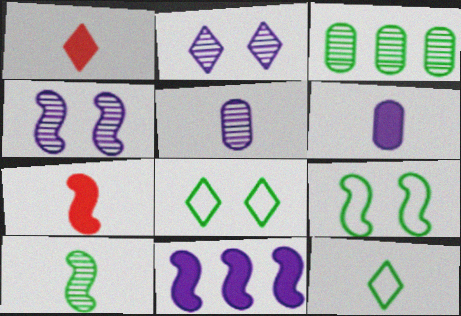[[5, 7, 12]]